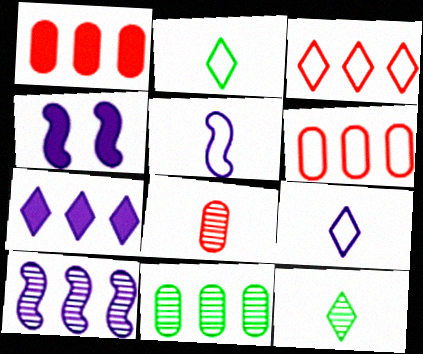[[4, 5, 10], 
[4, 6, 12]]